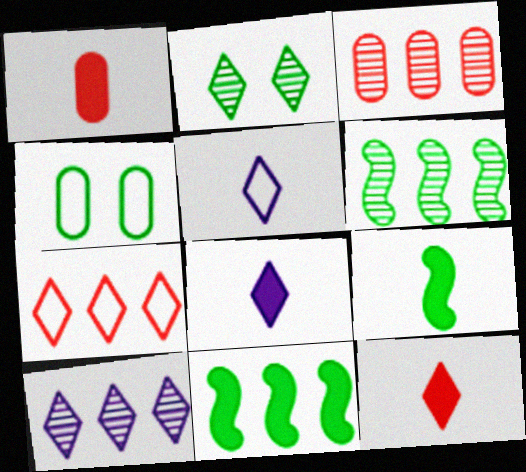[[1, 8, 9], 
[2, 7, 8], 
[3, 6, 10]]